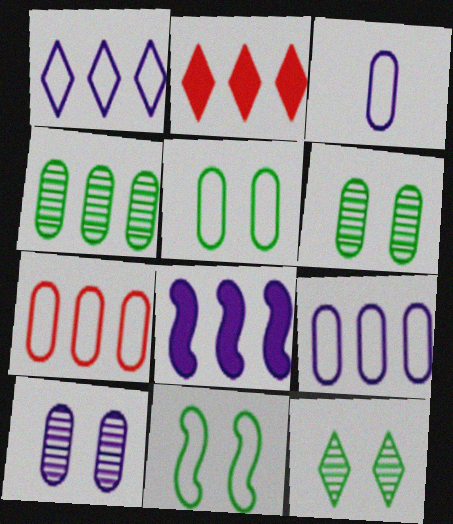[[3, 5, 7]]